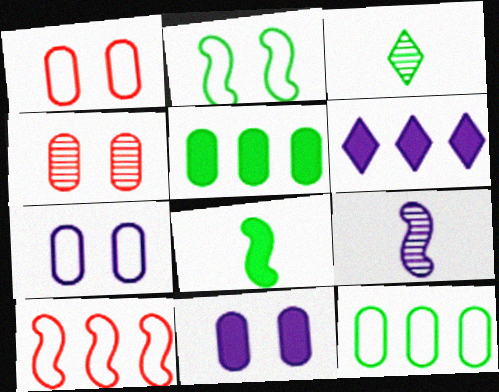[[2, 3, 5], 
[3, 10, 11], 
[6, 7, 9]]